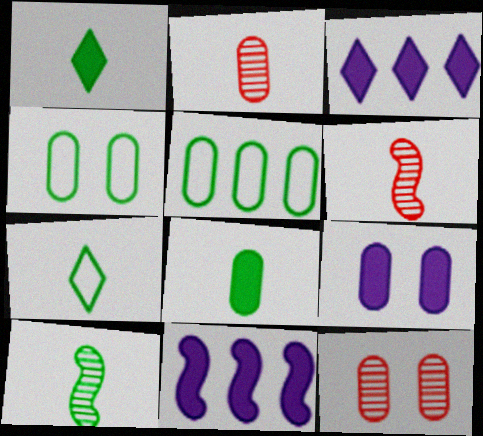[[2, 5, 9], 
[3, 4, 6], 
[4, 9, 12], 
[7, 8, 10], 
[7, 11, 12]]